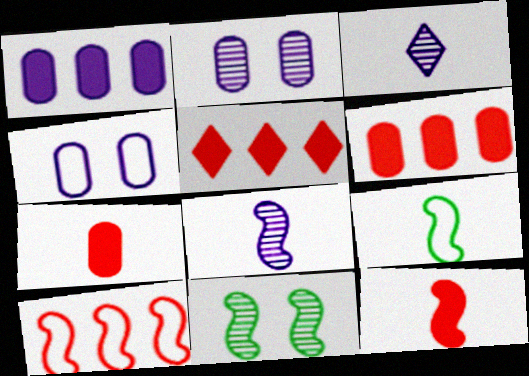[[2, 5, 9], 
[3, 7, 9], 
[8, 9, 12]]